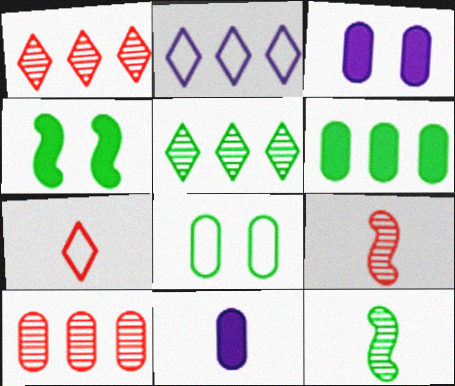[[7, 11, 12], 
[8, 10, 11]]